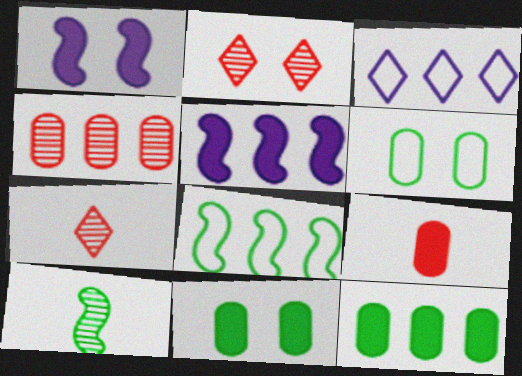[[1, 2, 6], 
[5, 6, 7]]